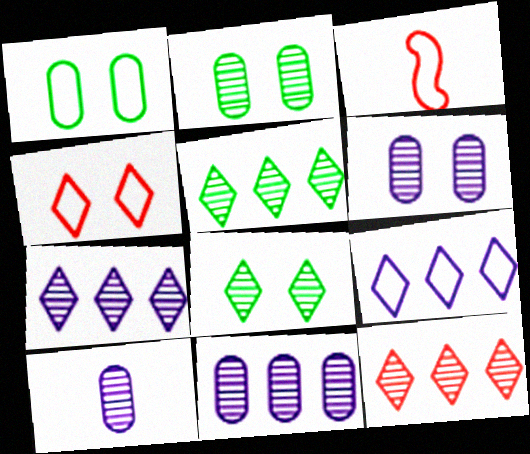[[1, 3, 9], 
[5, 7, 12], 
[6, 10, 11]]